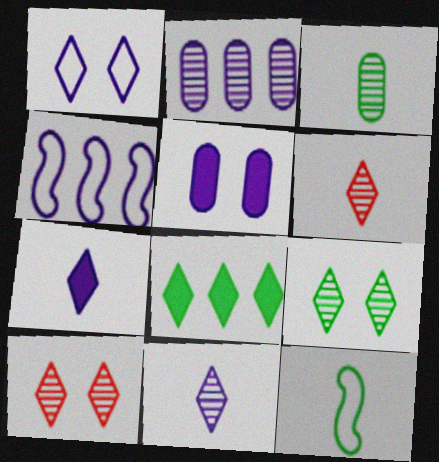[[1, 6, 8], 
[4, 5, 11]]